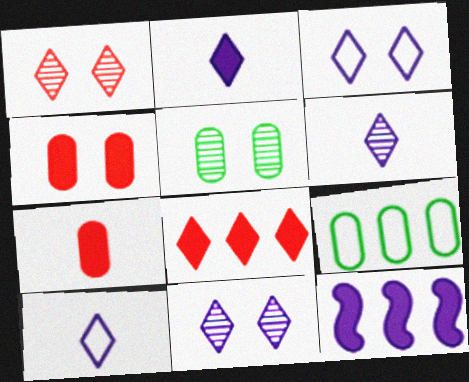[[2, 6, 10]]